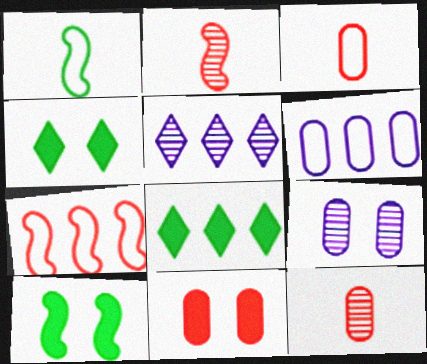[[1, 5, 11], 
[2, 4, 6], 
[3, 5, 10]]